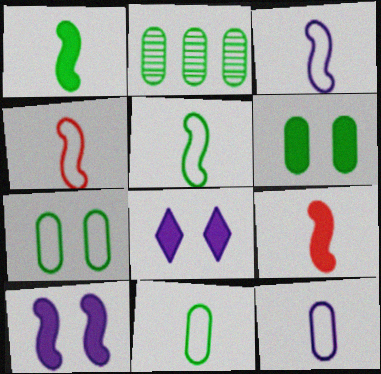[[2, 4, 8], 
[2, 6, 11], 
[3, 4, 5]]